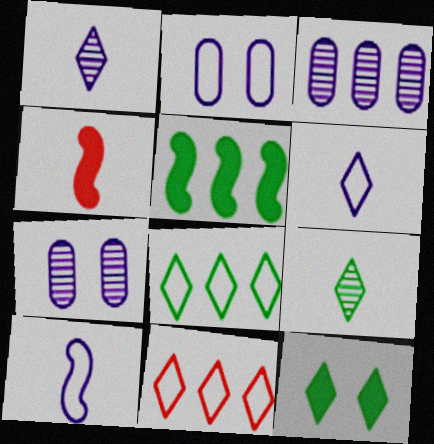[[1, 11, 12], 
[3, 5, 11], 
[4, 7, 8], 
[8, 9, 12]]